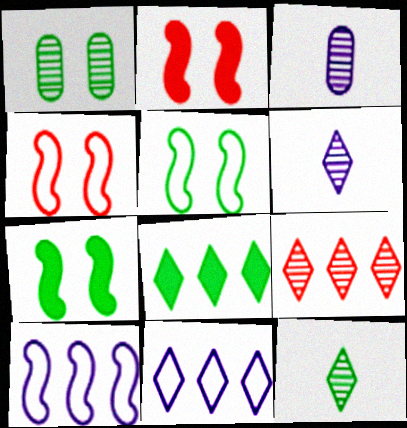[[3, 4, 8], 
[8, 9, 11]]